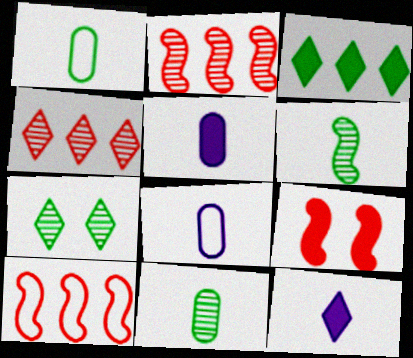[[3, 5, 9], 
[5, 7, 10]]